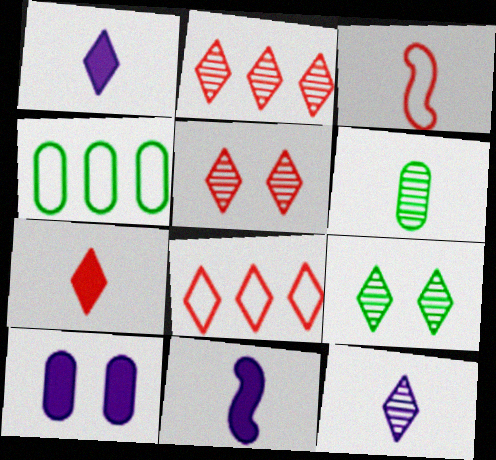[[1, 3, 6], 
[1, 8, 9], 
[2, 9, 12], 
[4, 5, 11], 
[5, 7, 8]]